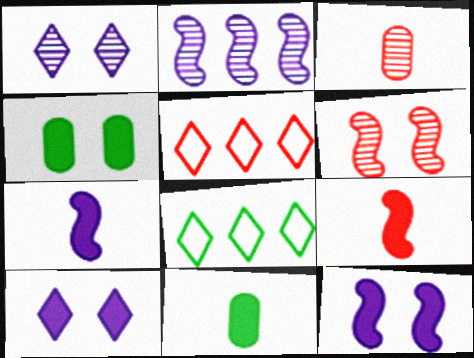[[3, 8, 12]]